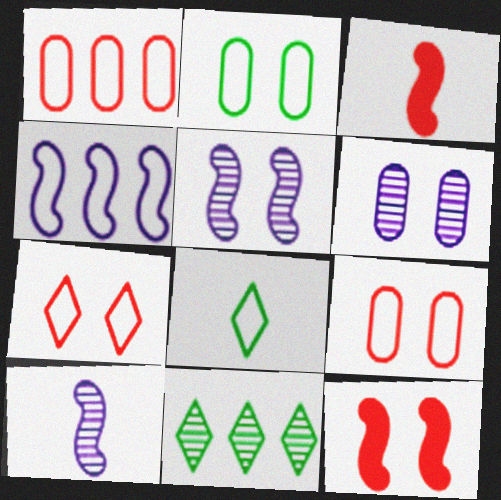[[4, 8, 9]]